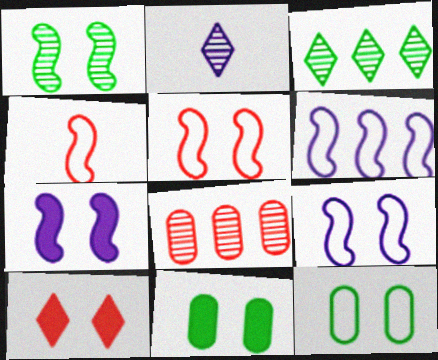[[1, 2, 8], 
[1, 5, 7], 
[4, 8, 10], 
[7, 10, 11]]